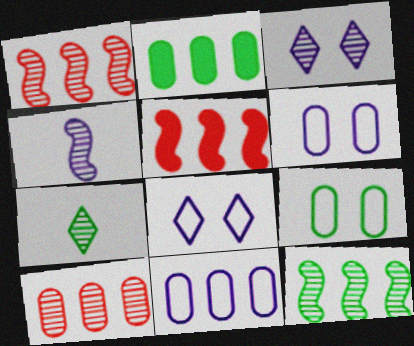[[2, 10, 11], 
[5, 6, 7]]